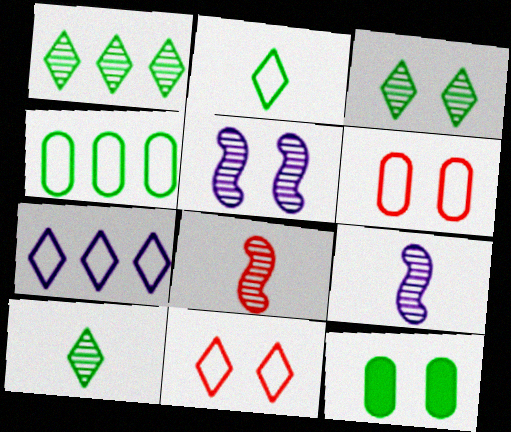[[1, 3, 10], 
[2, 7, 11], 
[5, 11, 12], 
[7, 8, 12]]